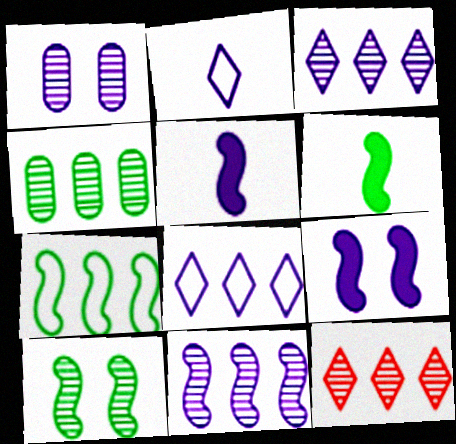[[1, 5, 8], 
[4, 11, 12], 
[6, 7, 10]]